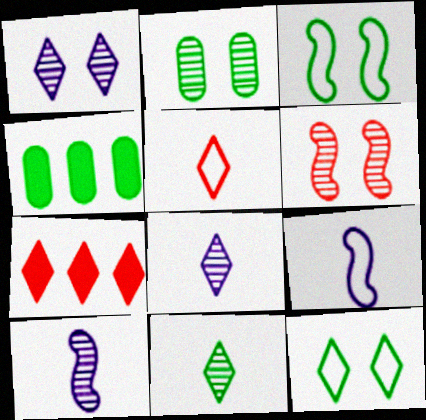[[1, 2, 6], 
[2, 7, 9], 
[3, 4, 11], 
[7, 8, 12]]